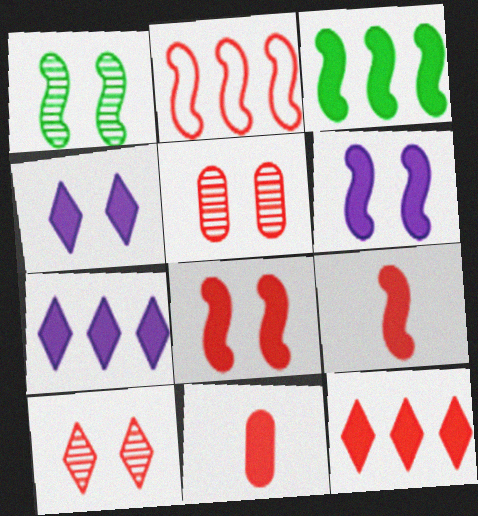[[2, 10, 11], 
[3, 4, 11], 
[3, 6, 9], 
[8, 11, 12]]